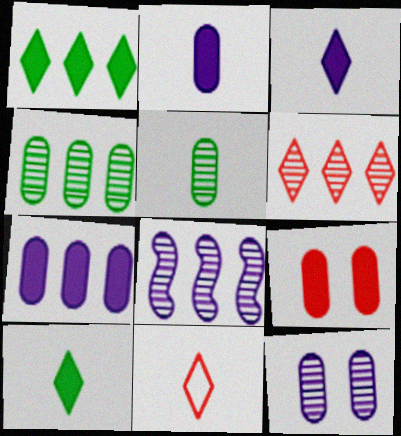[[4, 6, 8]]